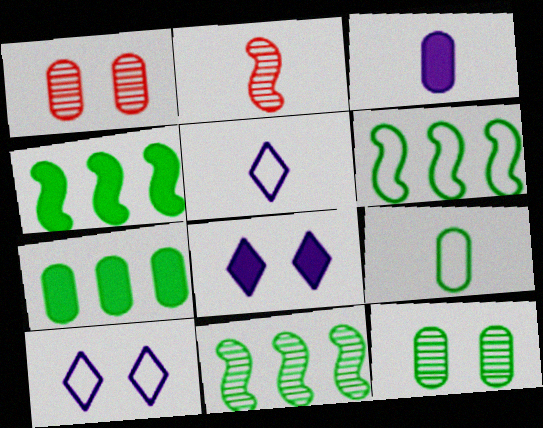[[1, 4, 5], 
[2, 7, 10], 
[4, 6, 11], 
[7, 9, 12]]